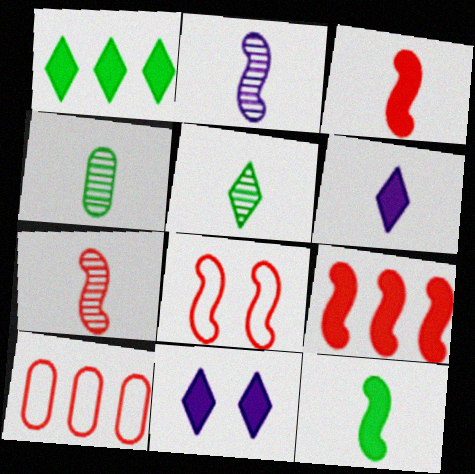[[7, 8, 9]]